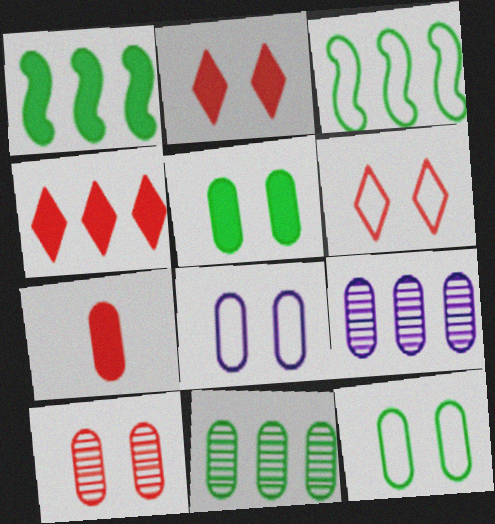[[3, 4, 9], 
[5, 8, 10], 
[7, 8, 11], 
[7, 9, 12]]